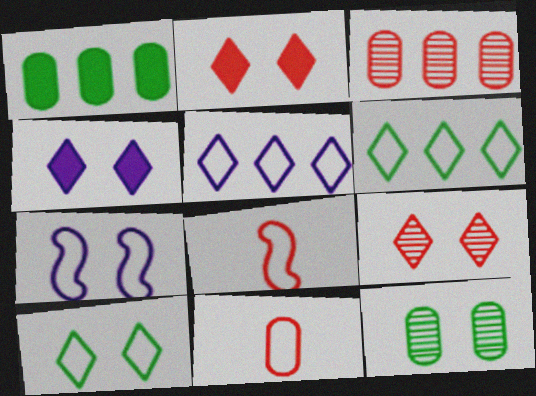[[2, 3, 8], 
[2, 7, 12], 
[4, 9, 10], 
[6, 7, 11]]